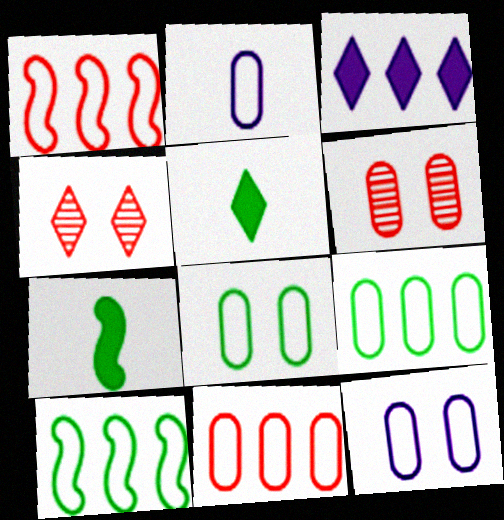[[2, 8, 11]]